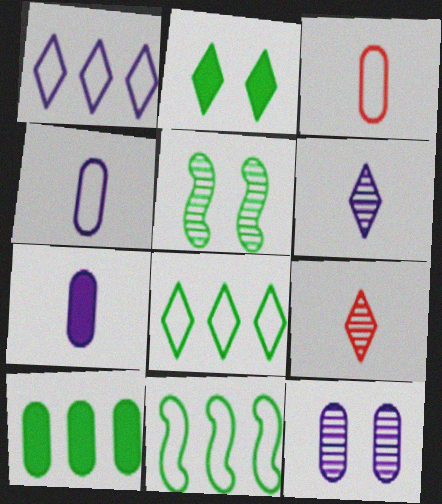[[1, 2, 9], 
[3, 10, 12]]